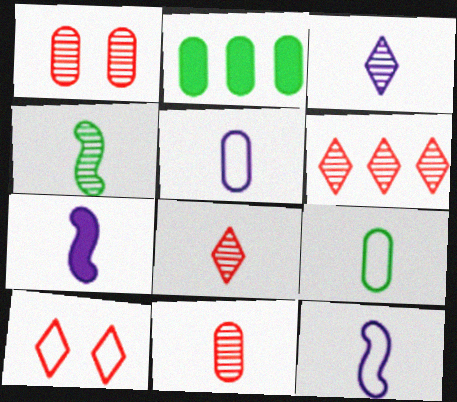[[1, 2, 5], 
[3, 4, 11], 
[3, 5, 7], 
[7, 8, 9]]